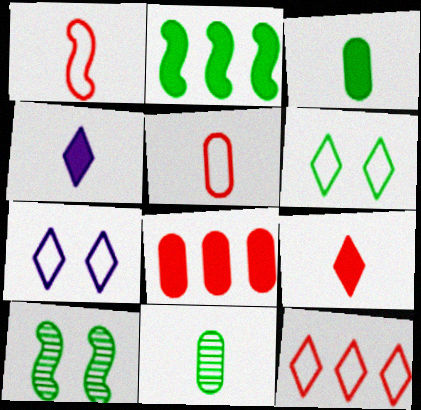[[1, 4, 11], 
[2, 6, 11]]